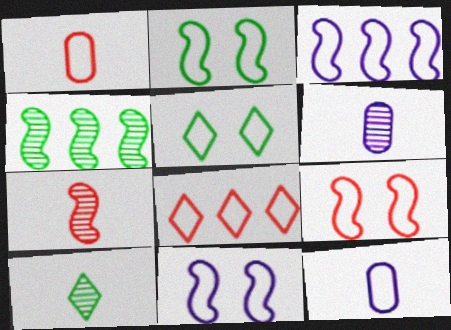[[1, 3, 5], 
[1, 8, 9], 
[2, 8, 12], 
[2, 9, 11], 
[6, 7, 10]]